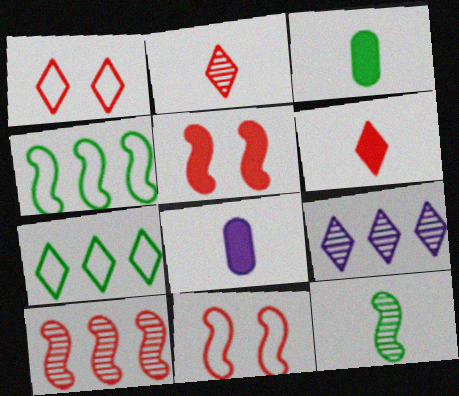[[3, 9, 11]]